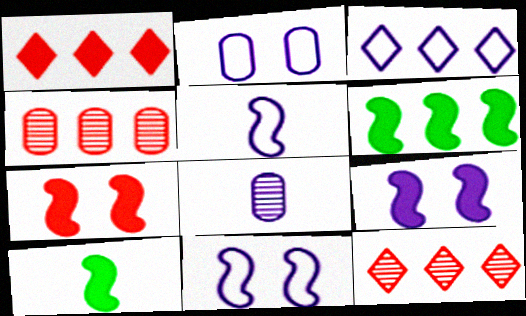[[2, 3, 5], 
[2, 10, 12], 
[3, 4, 6], 
[3, 8, 9]]